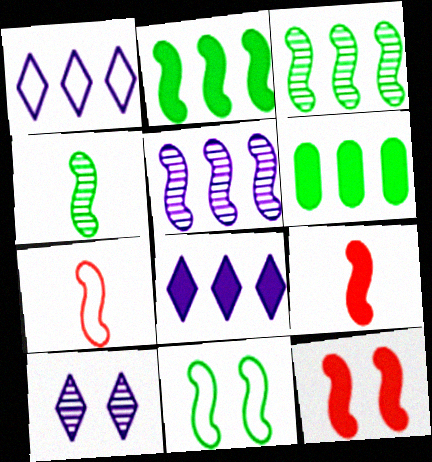[[2, 4, 11], 
[5, 9, 11], 
[6, 7, 10]]